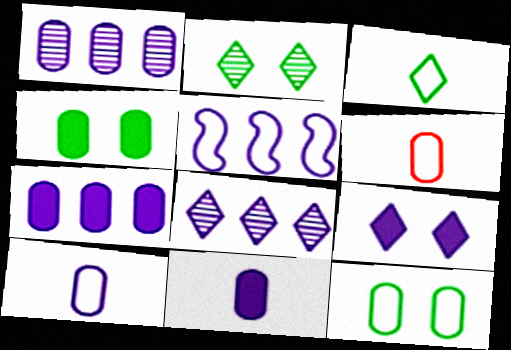[[1, 4, 6], 
[5, 7, 8]]